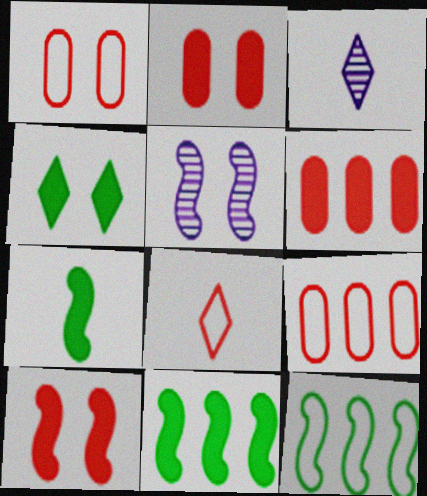[[1, 3, 11], 
[1, 4, 5], 
[2, 3, 12]]